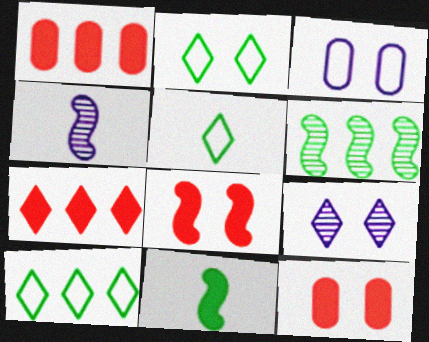[[1, 2, 4], 
[2, 5, 10], 
[4, 10, 12], 
[5, 7, 9]]